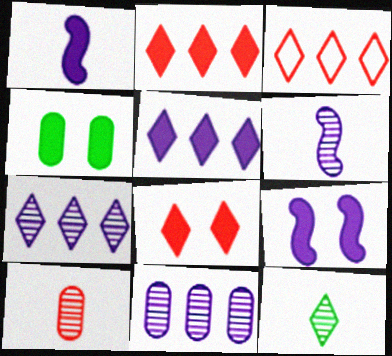[[1, 2, 4], 
[3, 4, 6], 
[4, 8, 9], 
[6, 10, 12]]